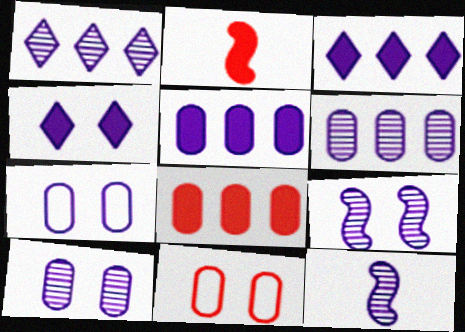[[1, 10, 12], 
[3, 7, 12], 
[4, 7, 9]]